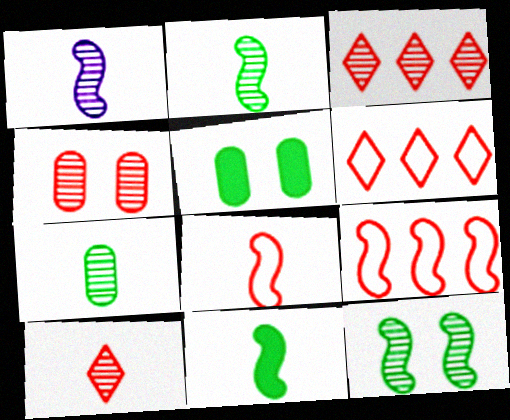[[1, 5, 6], 
[1, 7, 10], 
[1, 8, 11]]